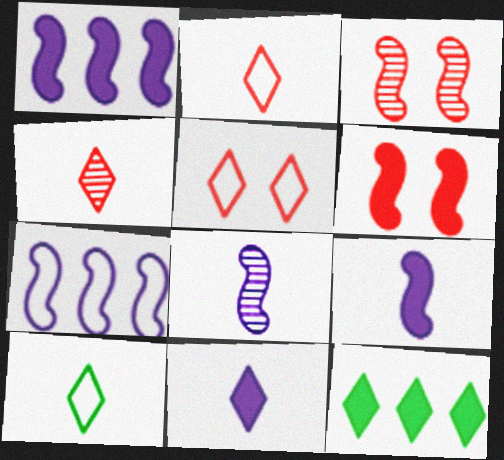[[4, 10, 11]]